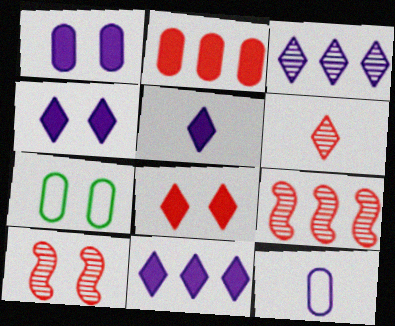[[4, 5, 11], 
[4, 7, 10], 
[5, 7, 9]]